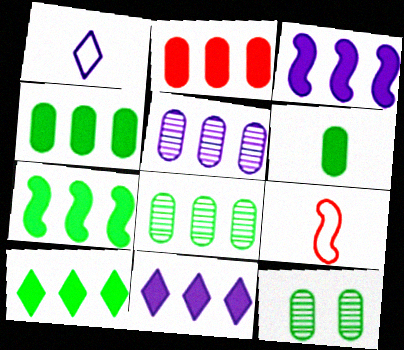[[2, 3, 10], 
[2, 7, 11], 
[4, 7, 10], 
[9, 11, 12]]